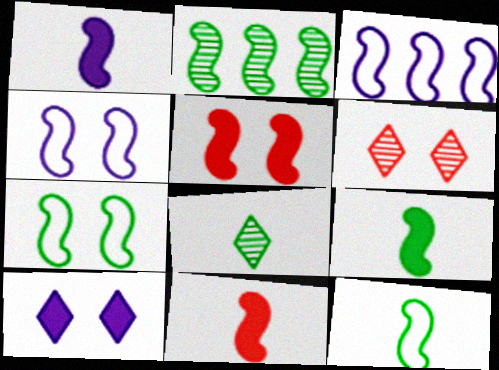[[1, 9, 11], 
[2, 4, 11], 
[2, 7, 9]]